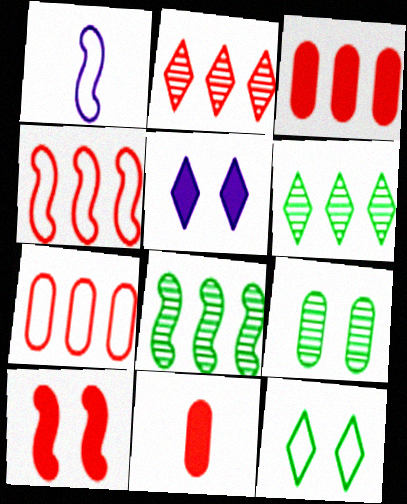[[1, 7, 12], 
[1, 8, 10], 
[2, 3, 4]]